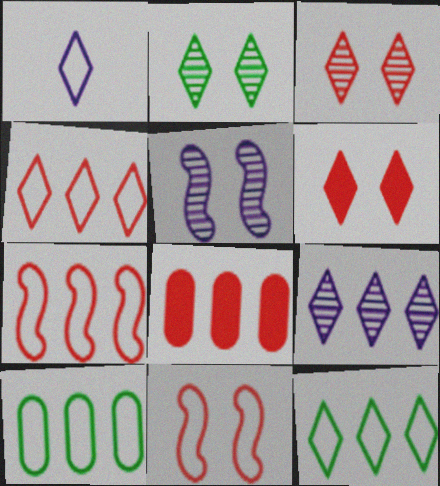[[1, 10, 11]]